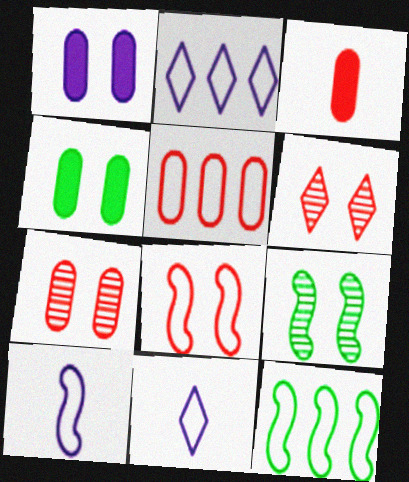[[2, 3, 9], 
[2, 5, 12], 
[3, 5, 7], 
[8, 10, 12]]